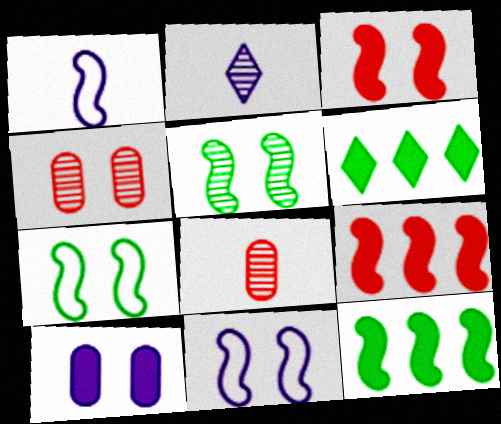[[1, 4, 6], 
[1, 5, 9], 
[3, 5, 11], 
[6, 8, 11]]